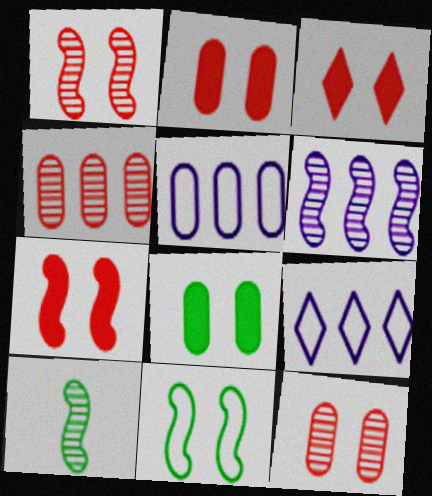[[1, 6, 10], 
[2, 3, 7], 
[2, 9, 10], 
[3, 5, 10]]